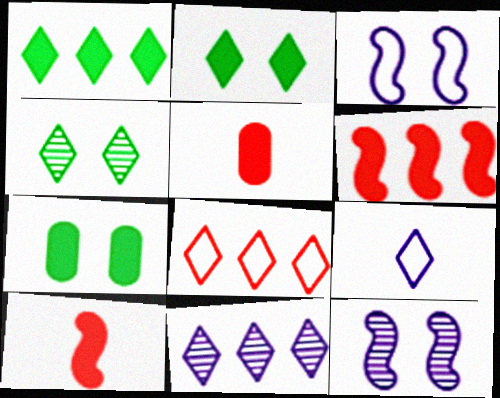[[1, 8, 11]]